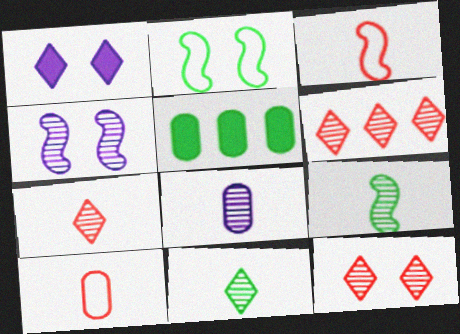[[2, 5, 11], 
[6, 7, 12], 
[7, 8, 9]]